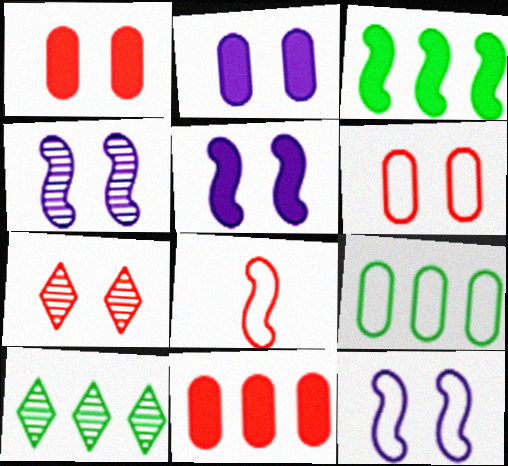[[2, 8, 10], 
[3, 4, 8], 
[3, 9, 10], 
[4, 5, 12], 
[7, 8, 11]]